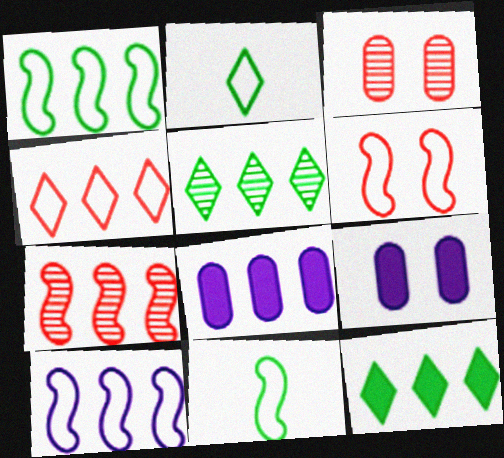[[2, 7, 9], 
[6, 10, 11]]